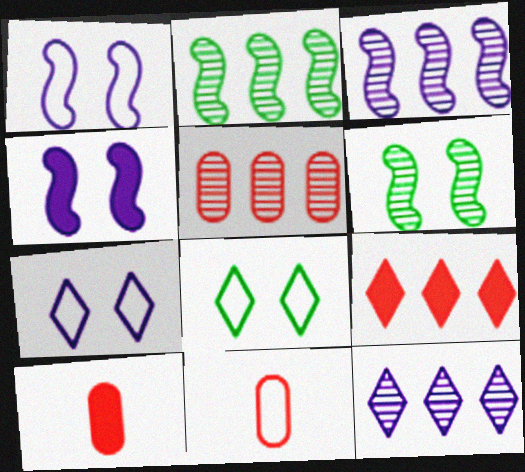[[2, 5, 12], 
[2, 7, 10], 
[3, 8, 10]]